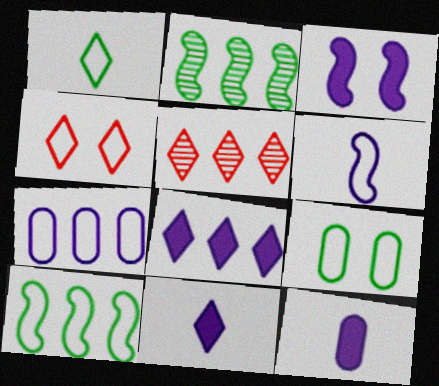[[1, 9, 10], 
[2, 4, 12], 
[3, 8, 12]]